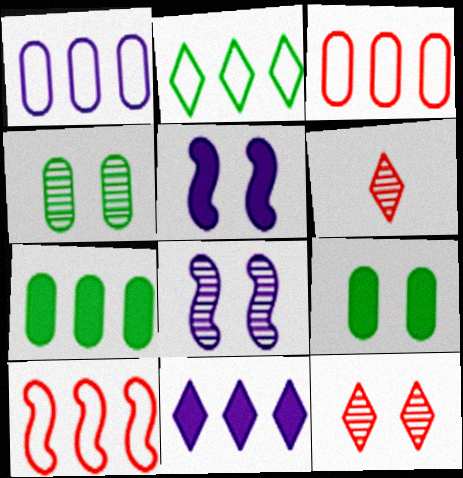[[1, 2, 10], 
[4, 8, 12]]